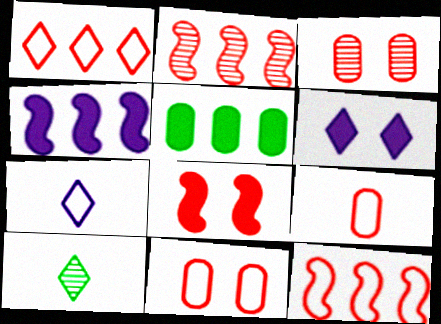[[1, 6, 10], 
[4, 10, 11]]